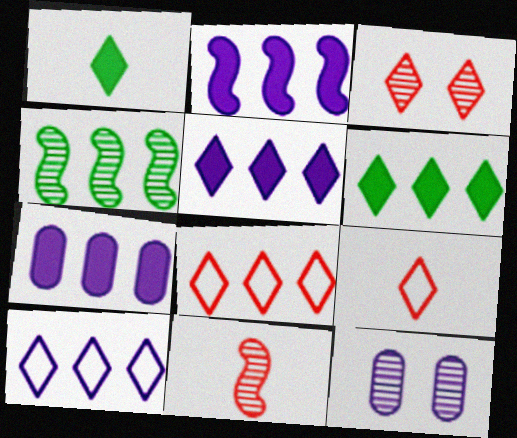[[1, 3, 10], 
[2, 5, 7], 
[4, 7, 8]]